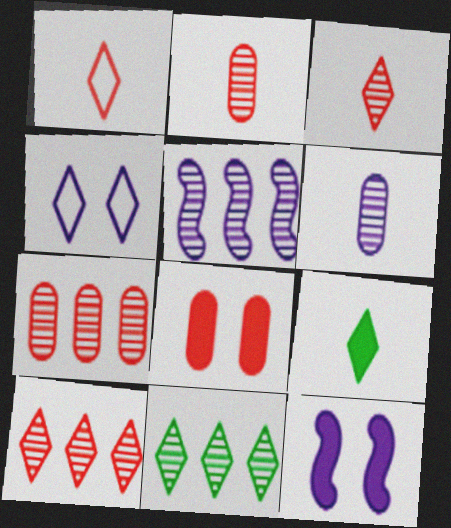[[4, 9, 10], 
[5, 7, 11]]